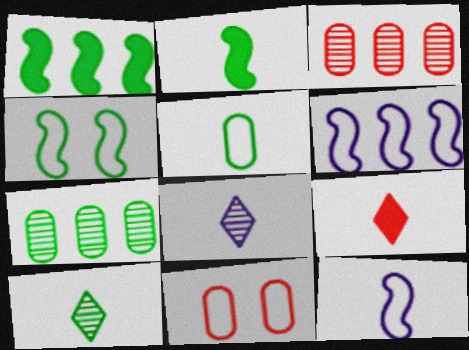[[1, 8, 11], 
[2, 5, 10]]